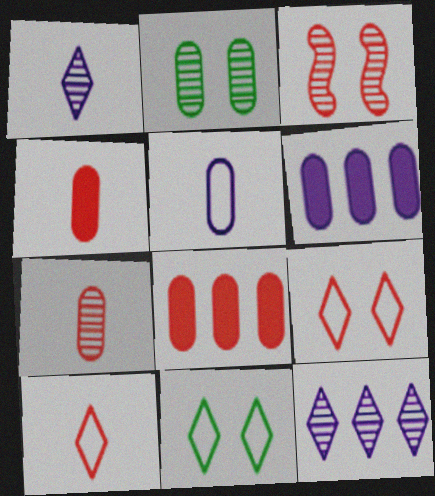[[2, 5, 8], 
[3, 8, 10]]